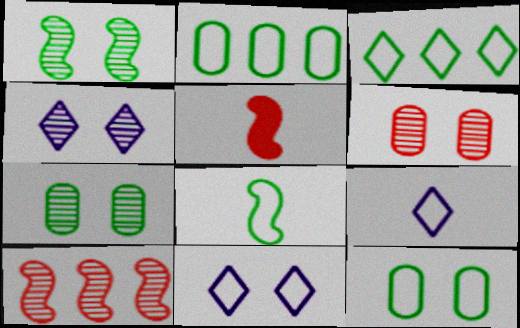[[1, 4, 6], 
[2, 4, 5], 
[3, 8, 12]]